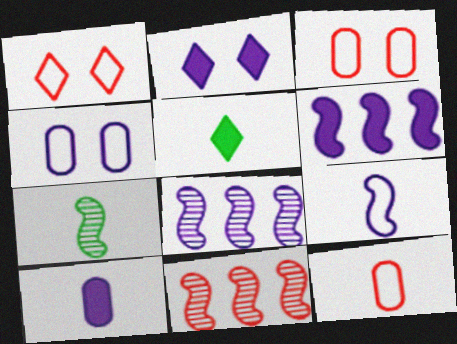[[2, 6, 10], 
[3, 5, 8], 
[4, 5, 11]]